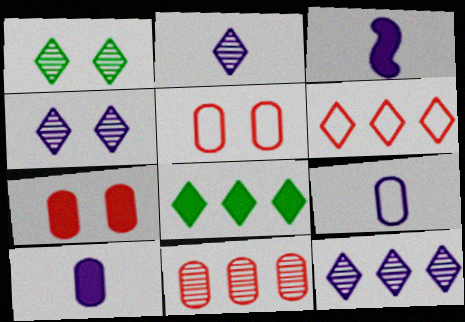[[2, 3, 9], 
[2, 4, 12], 
[3, 7, 8], 
[6, 8, 12]]